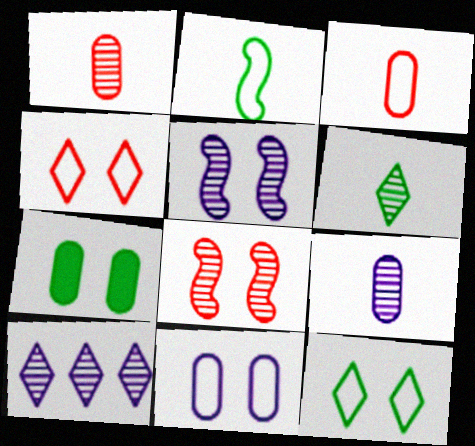[[4, 5, 7], 
[5, 9, 10]]